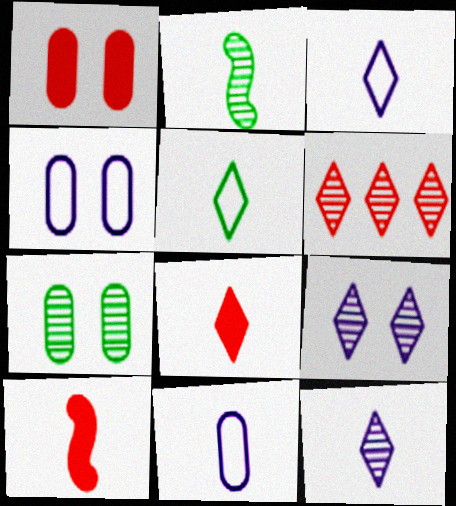[[1, 4, 7], 
[2, 8, 11], 
[5, 8, 12]]